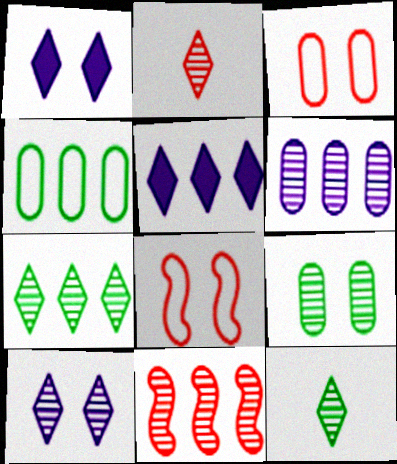[[1, 8, 9], 
[2, 7, 10], 
[4, 5, 11], 
[6, 7, 11]]